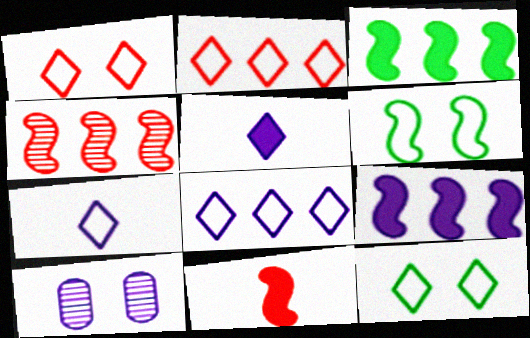[[2, 7, 12], 
[7, 9, 10]]